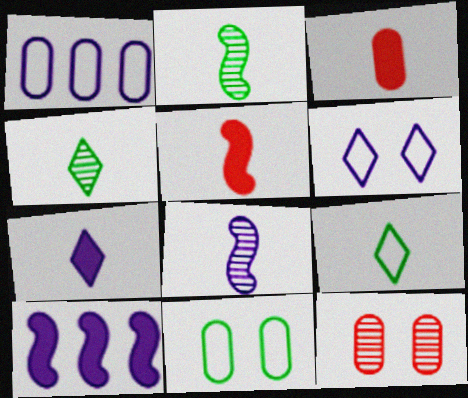[[3, 8, 9], 
[9, 10, 12]]